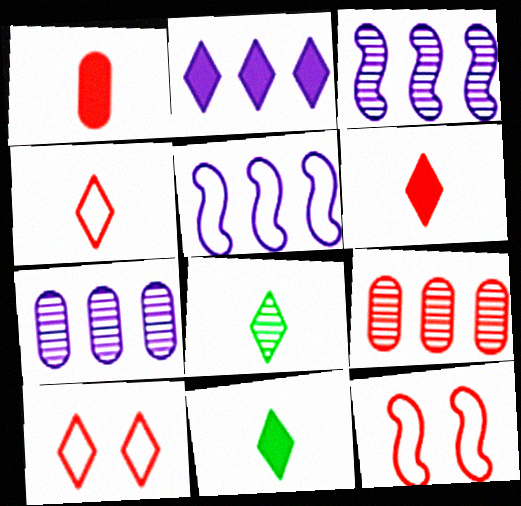[[2, 5, 7], 
[2, 8, 10], 
[6, 9, 12], 
[7, 11, 12]]